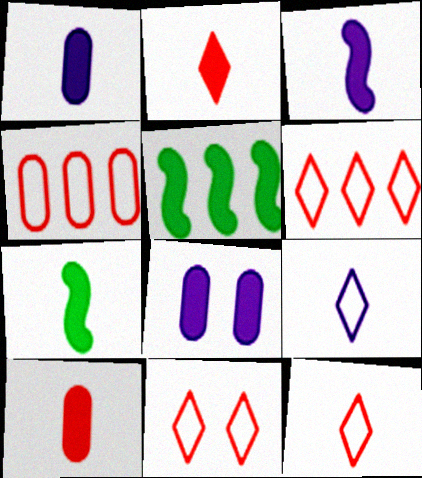[[1, 2, 7], 
[2, 5, 8], 
[6, 11, 12]]